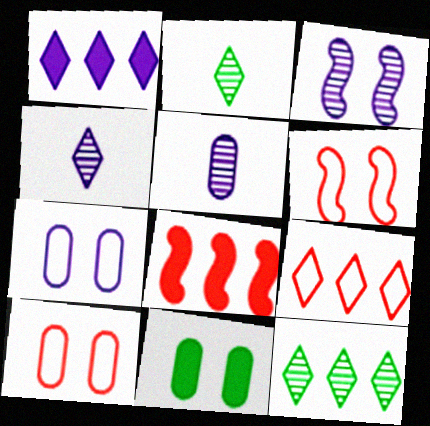[[1, 9, 12], 
[2, 7, 8]]